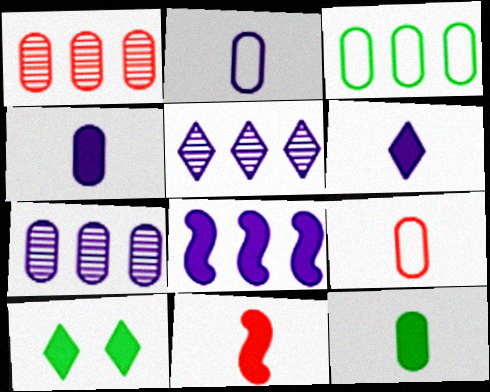[[6, 11, 12]]